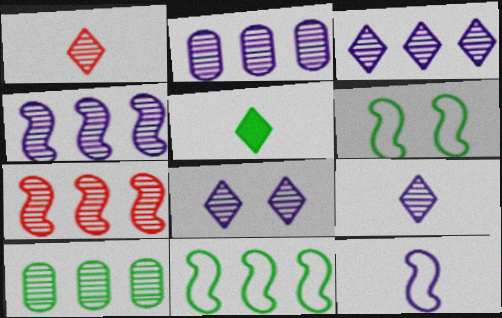[[2, 3, 4], 
[3, 7, 10], 
[3, 8, 9], 
[5, 6, 10]]